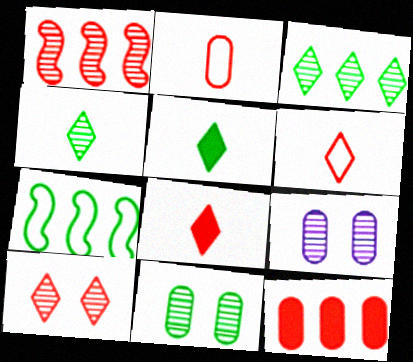[[1, 4, 9], 
[5, 7, 11], 
[7, 8, 9]]